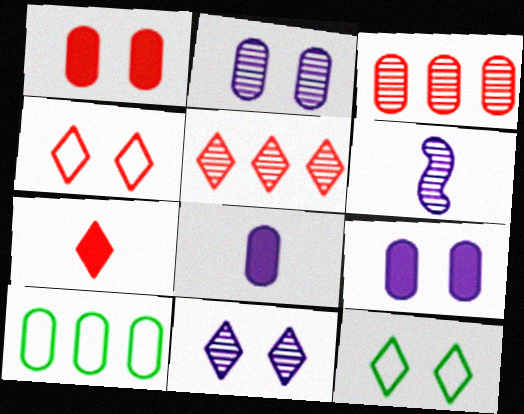[[4, 5, 7]]